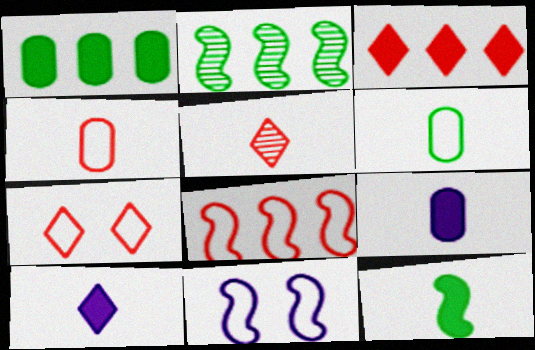[[1, 5, 11], 
[2, 7, 9], 
[3, 5, 7], 
[4, 7, 8]]